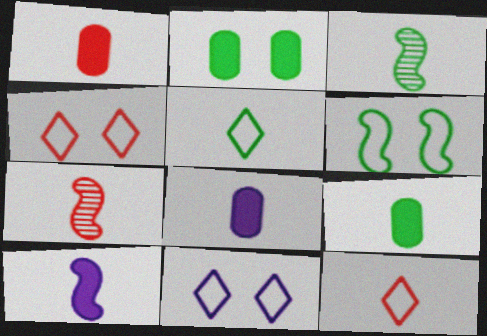[[1, 7, 12], 
[1, 8, 9], 
[3, 5, 9], 
[3, 8, 12], 
[5, 7, 8]]